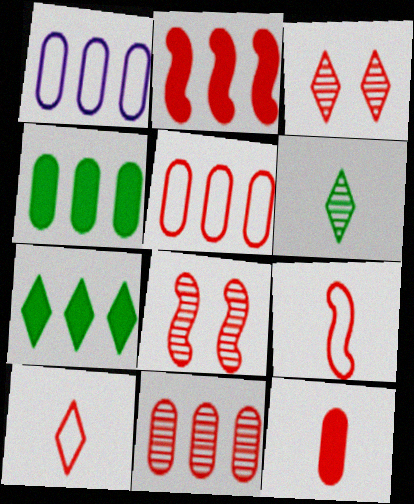[[1, 4, 11], 
[2, 8, 9]]